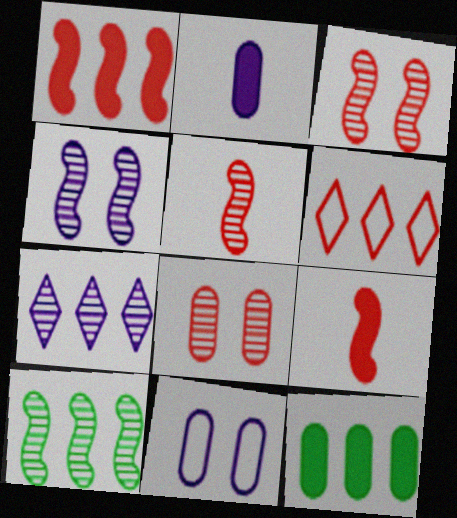[[4, 5, 10], 
[6, 8, 9]]